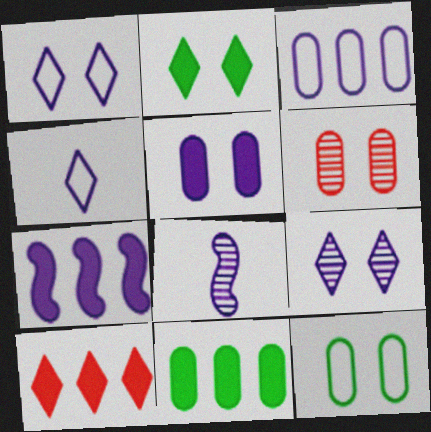[[5, 6, 12], 
[7, 10, 11], 
[8, 10, 12]]